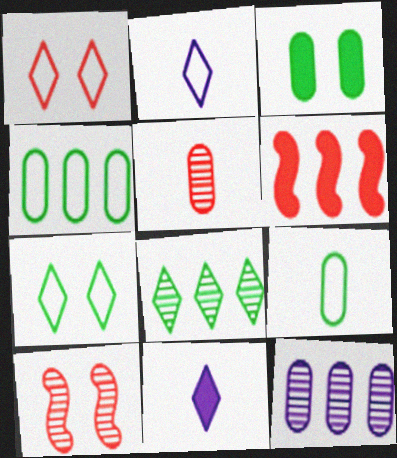[[1, 5, 6], 
[1, 8, 11], 
[3, 6, 11], 
[4, 10, 11]]